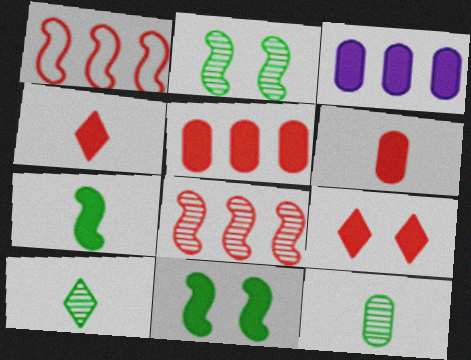[[3, 4, 11], 
[3, 7, 9]]